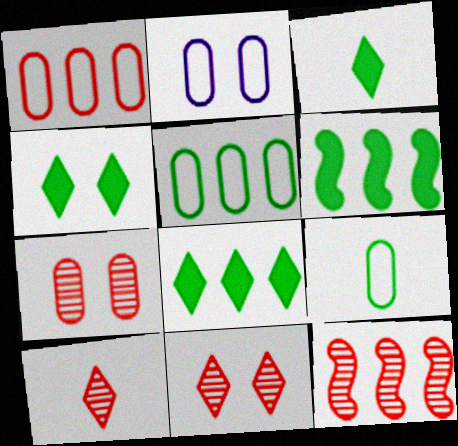[[1, 2, 9], 
[2, 3, 12], 
[2, 6, 10], 
[3, 4, 8], 
[7, 10, 12]]